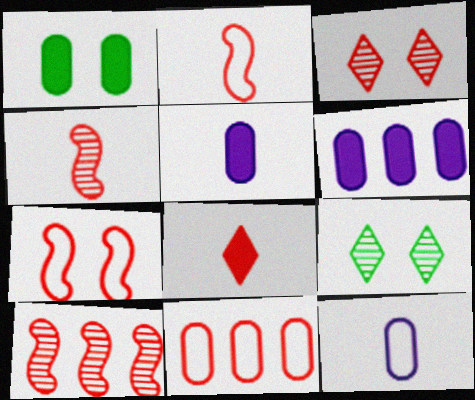[[2, 6, 9]]